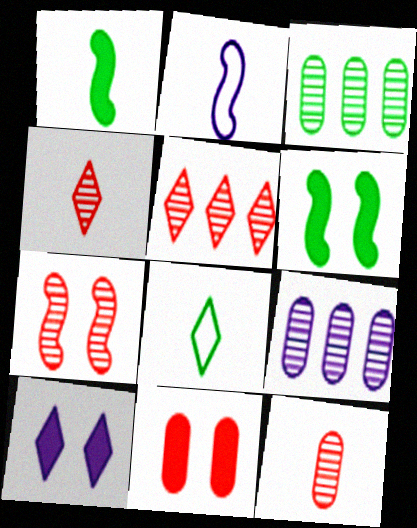[[2, 9, 10], 
[3, 6, 8], 
[5, 7, 12], 
[5, 8, 10], 
[6, 10, 11]]